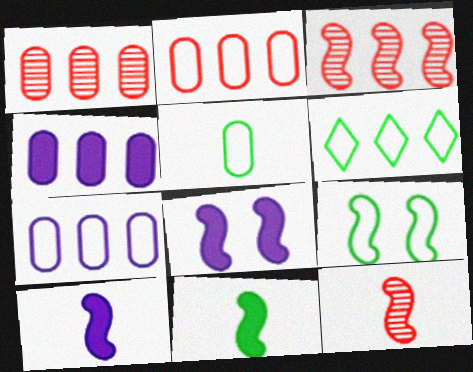[[3, 4, 6], 
[3, 9, 10], 
[5, 6, 9]]